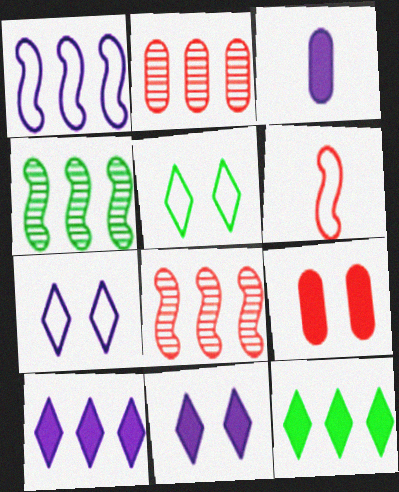[[1, 2, 12], 
[3, 5, 8]]